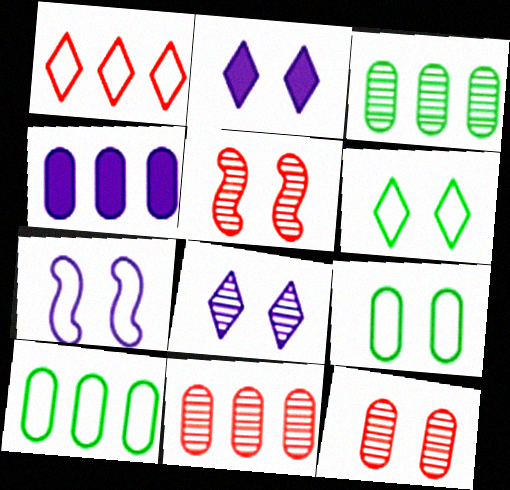[[2, 5, 9], 
[4, 10, 11]]